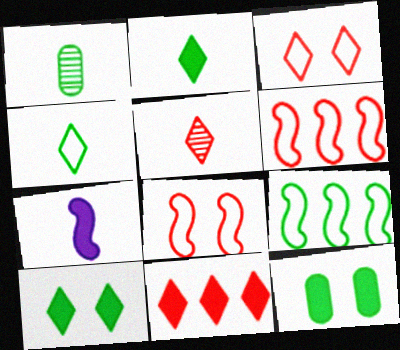[[1, 9, 10], 
[3, 5, 11], 
[7, 11, 12]]